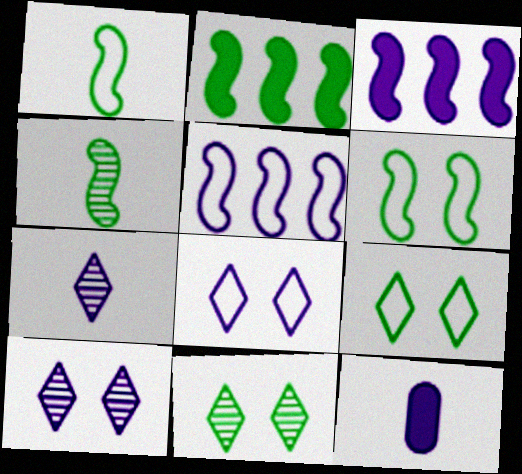[[2, 4, 6], 
[5, 10, 12]]